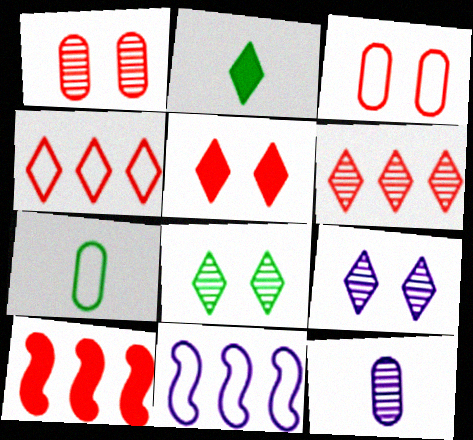[[1, 2, 11], 
[2, 4, 9], 
[7, 9, 10]]